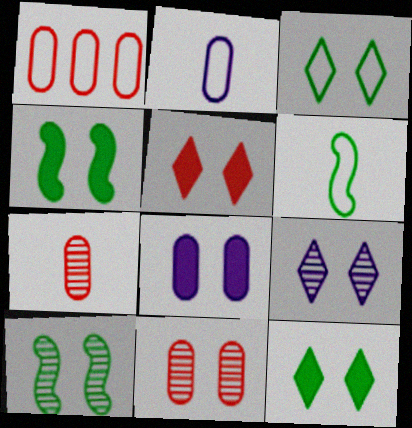[[3, 5, 9], 
[4, 5, 8], 
[9, 10, 11]]